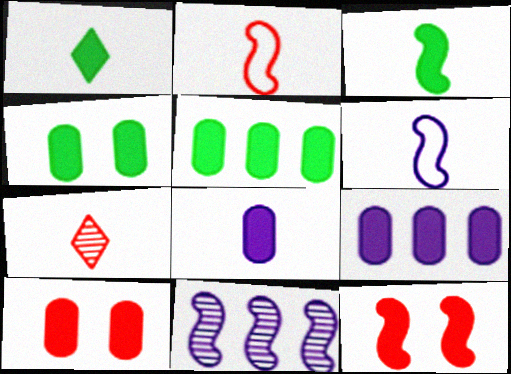[[1, 9, 12], 
[5, 8, 10]]